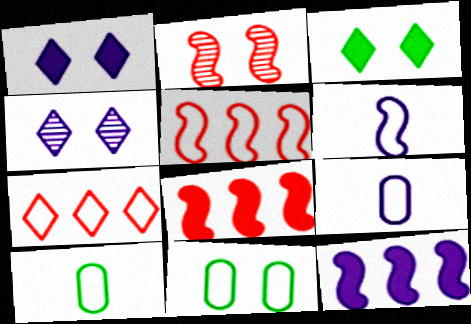[[1, 2, 11], 
[4, 8, 10], 
[4, 9, 12], 
[6, 7, 11]]